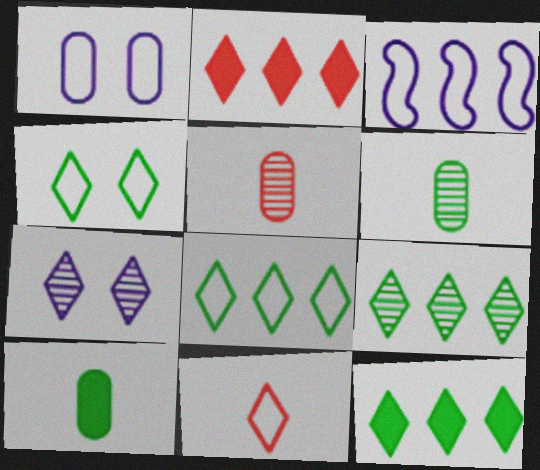[[7, 11, 12], 
[8, 9, 12]]